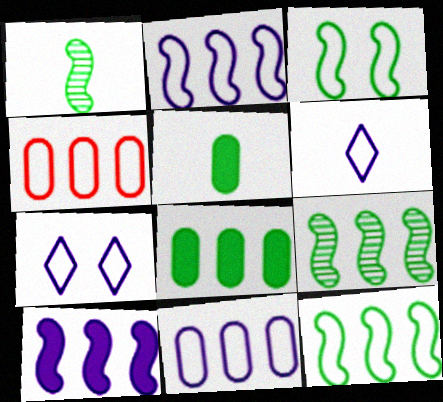[[3, 4, 6]]